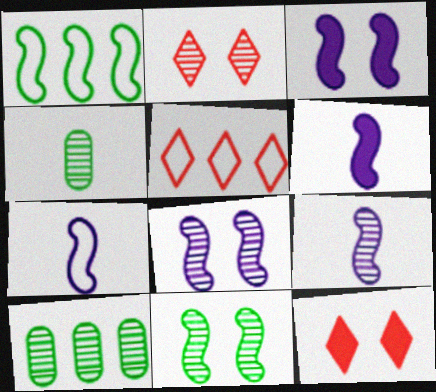[[2, 9, 10], 
[3, 4, 5], 
[6, 7, 9], 
[7, 10, 12]]